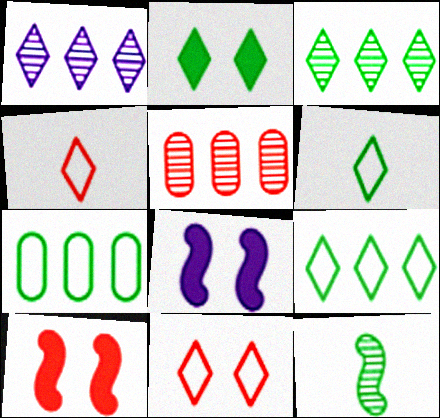[[1, 2, 4], 
[2, 3, 6], 
[2, 7, 12], 
[4, 5, 10], 
[5, 6, 8]]